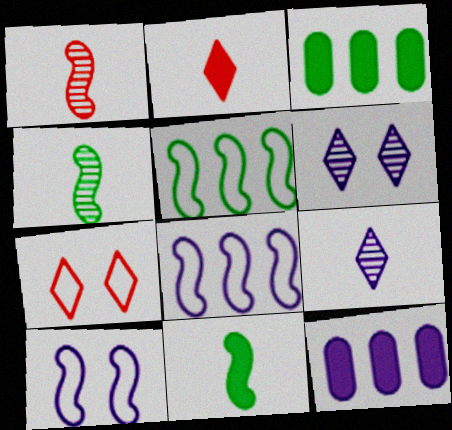[[4, 7, 12], 
[9, 10, 12]]